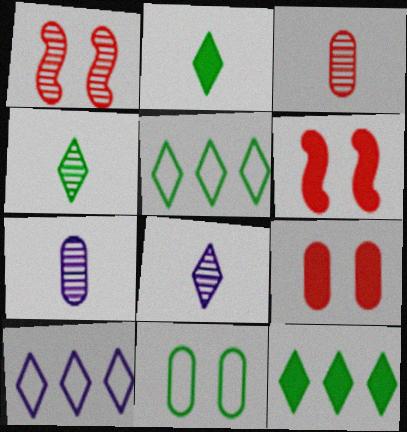[[5, 6, 7]]